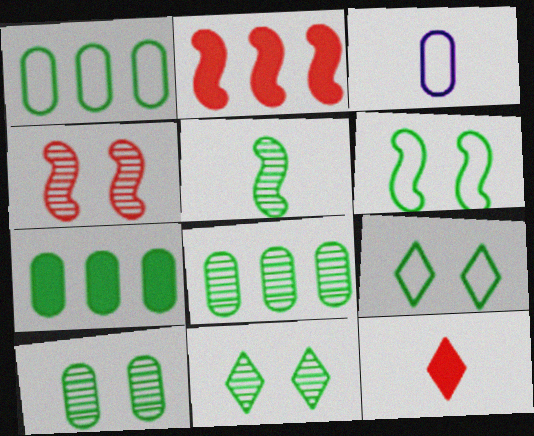[[1, 7, 8], 
[2, 3, 11], 
[3, 5, 12], 
[5, 7, 9], 
[5, 8, 11]]